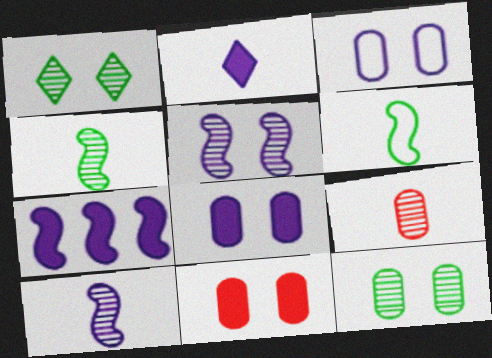[[2, 6, 9], 
[2, 7, 8], 
[3, 11, 12]]